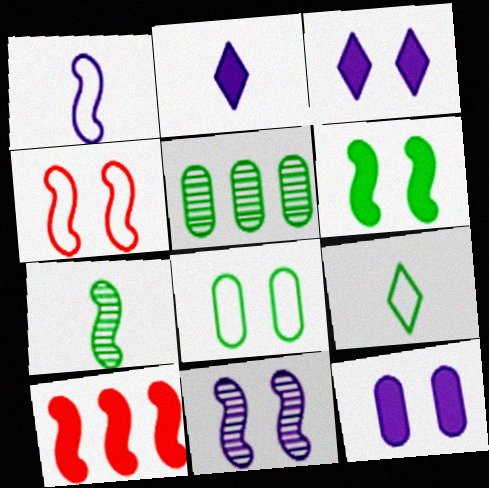[[2, 4, 5], 
[4, 6, 11], 
[5, 6, 9]]